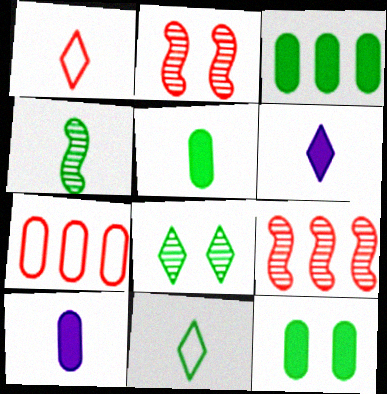[[1, 4, 10], 
[3, 5, 12], 
[4, 5, 11]]